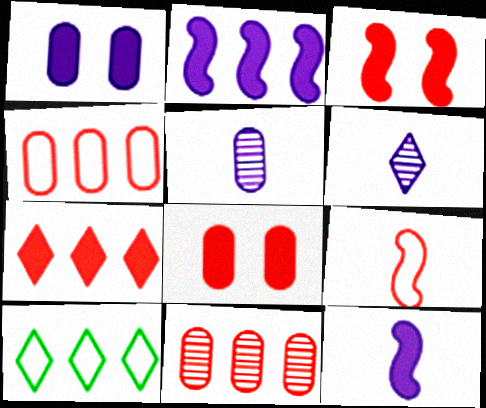[[2, 10, 11], 
[3, 5, 10]]